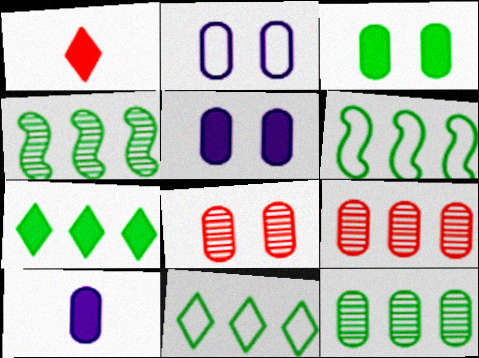[[1, 2, 4], 
[2, 3, 8], 
[6, 7, 12]]